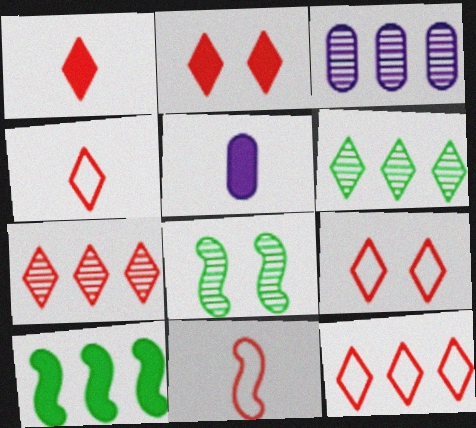[[1, 7, 9], 
[2, 4, 7], 
[2, 5, 10], 
[3, 10, 12], 
[4, 9, 12], 
[5, 8, 12]]